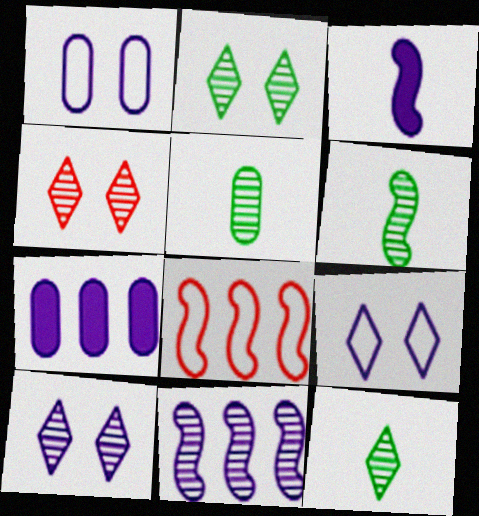[[2, 4, 10], 
[4, 5, 11], 
[5, 6, 12]]